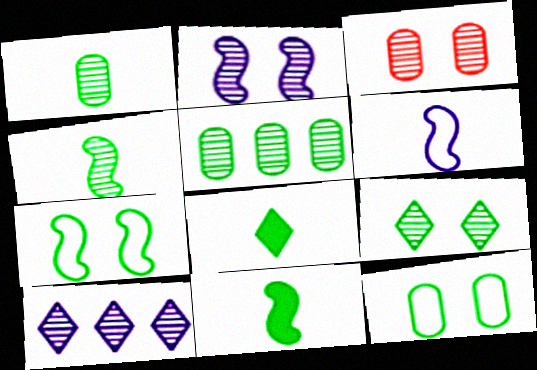[[2, 3, 9], 
[3, 4, 10], 
[4, 5, 9], 
[5, 7, 8]]